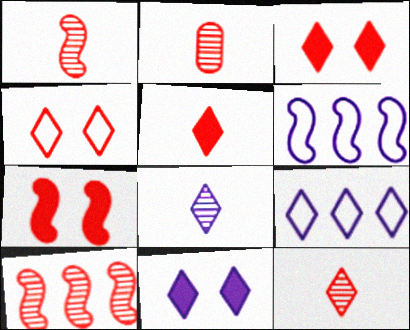[[1, 2, 12], 
[8, 9, 11]]